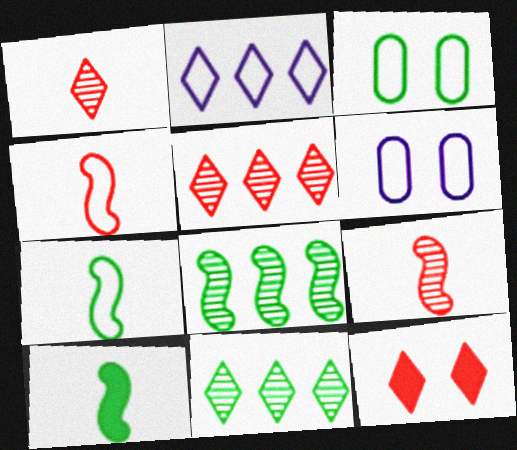[[2, 3, 4], 
[3, 10, 11], 
[5, 6, 10]]